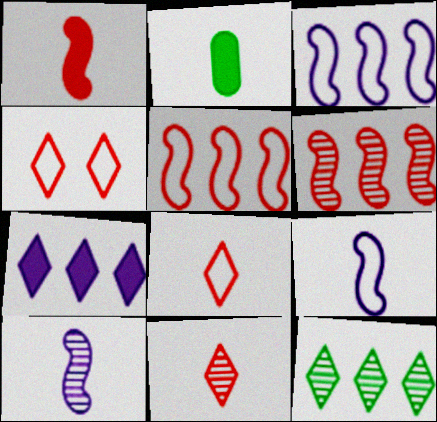[[2, 8, 10], 
[2, 9, 11]]